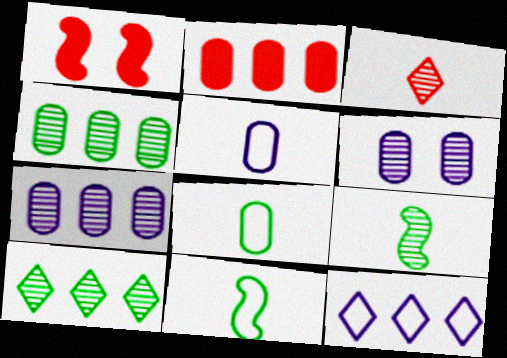[[1, 5, 10], 
[2, 6, 8]]